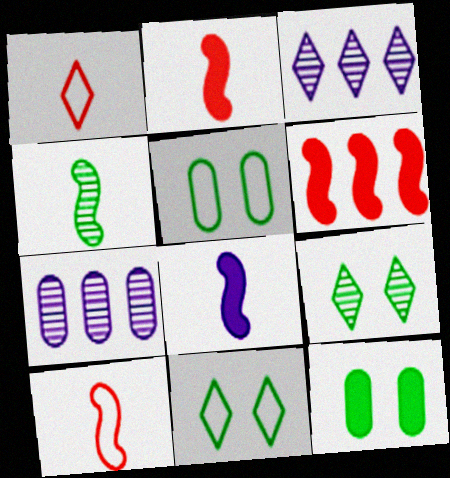[[2, 3, 5], 
[2, 7, 11], 
[3, 10, 12], 
[4, 8, 10]]